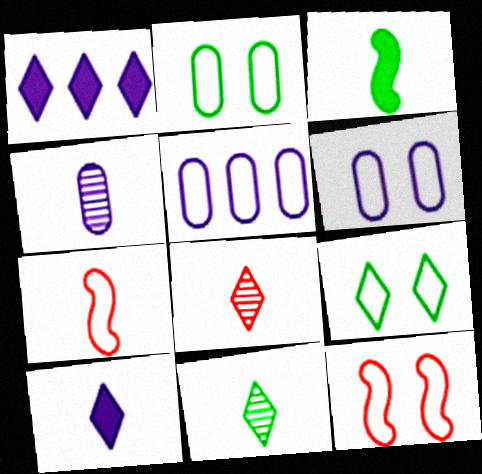[[1, 8, 9], 
[5, 7, 9], 
[6, 9, 12]]